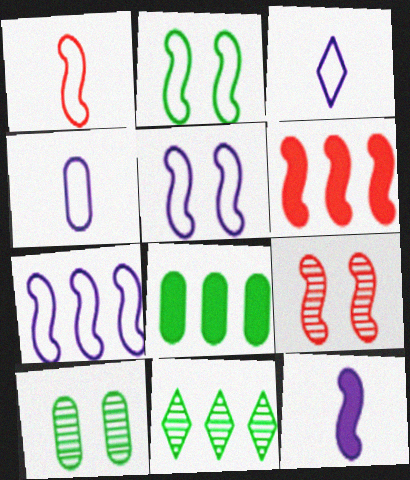[[1, 2, 7], 
[1, 6, 9], 
[3, 6, 10], 
[3, 8, 9]]